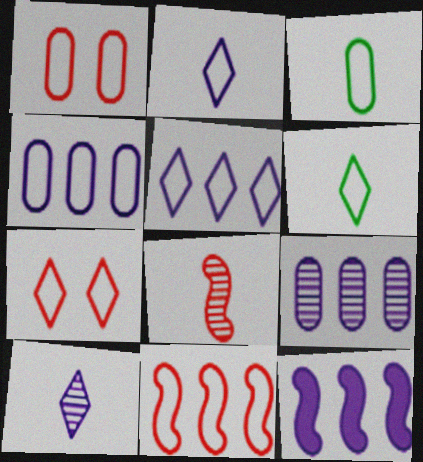[[1, 3, 4], 
[5, 6, 7], 
[5, 9, 12]]